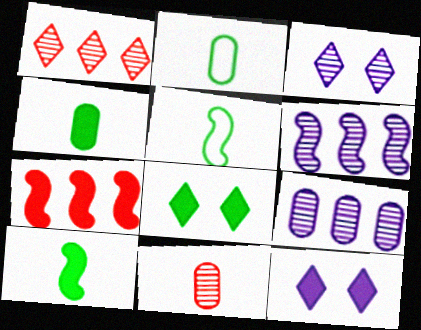[[2, 3, 7], 
[4, 7, 12]]